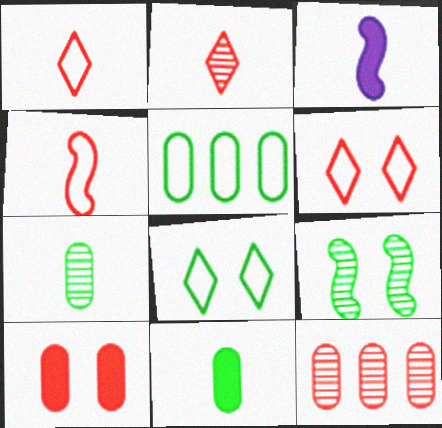[[1, 3, 7], 
[3, 8, 12]]